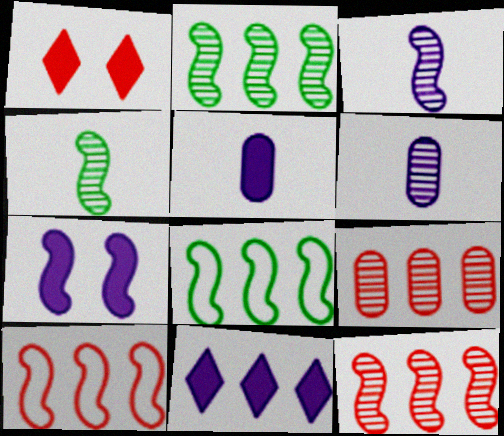[[1, 6, 8], 
[4, 7, 10], 
[5, 7, 11], 
[8, 9, 11]]